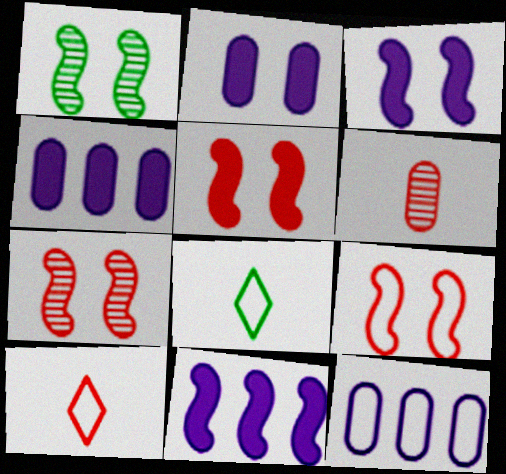[[1, 3, 9], 
[1, 4, 10], 
[4, 7, 8], 
[5, 7, 9], 
[8, 9, 12]]